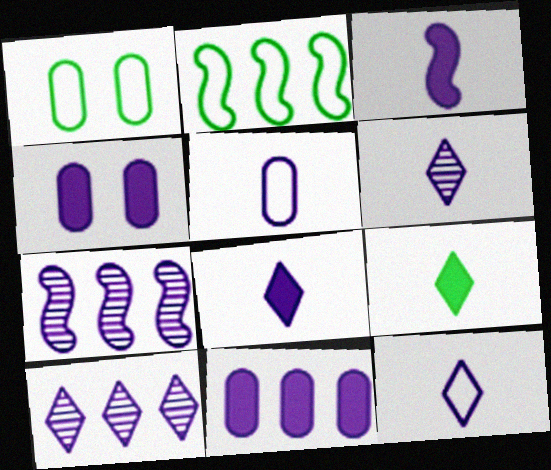[[3, 5, 6], 
[4, 7, 12], 
[6, 8, 12]]